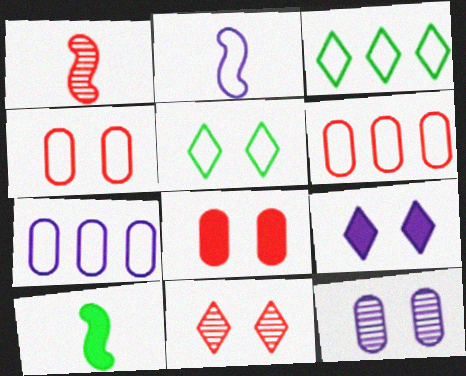[[1, 2, 10], 
[2, 3, 4], 
[2, 5, 6], 
[5, 9, 11], 
[7, 10, 11]]